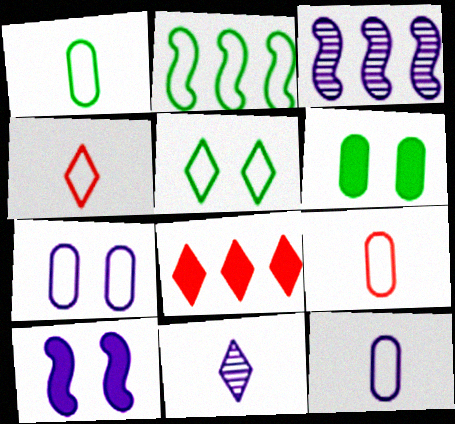[[1, 2, 5], 
[1, 9, 12], 
[2, 4, 7], 
[3, 4, 6], 
[5, 8, 11]]